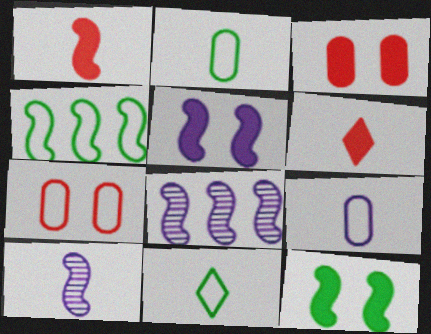[[2, 6, 10], 
[3, 8, 11]]